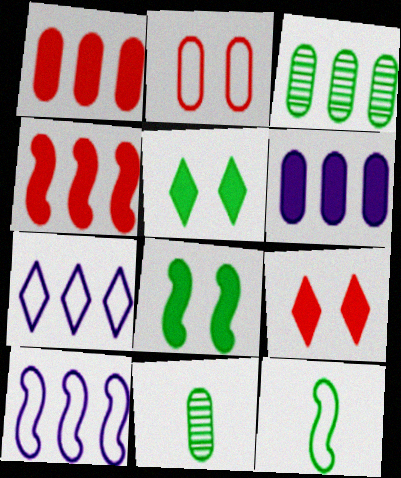[[2, 6, 11], 
[2, 7, 12], 
[3, 4, 7], 
[3, 5, 12], 
[9, 10, 11]]